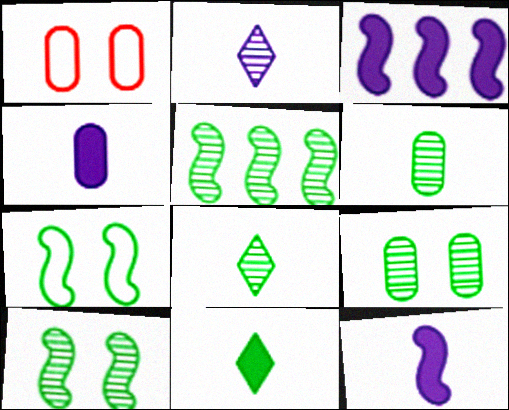[[1, 3, 8], 
[5, 8, 9]]